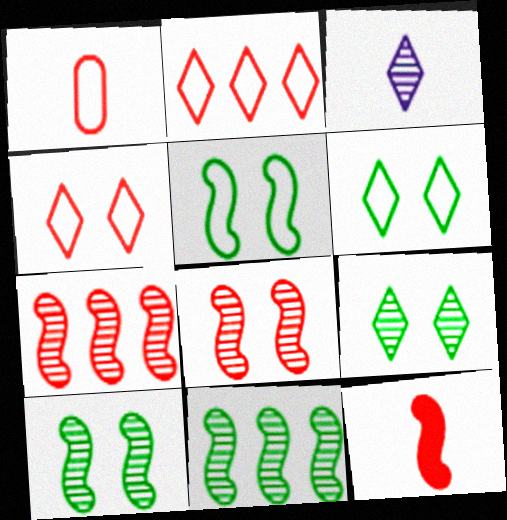[]